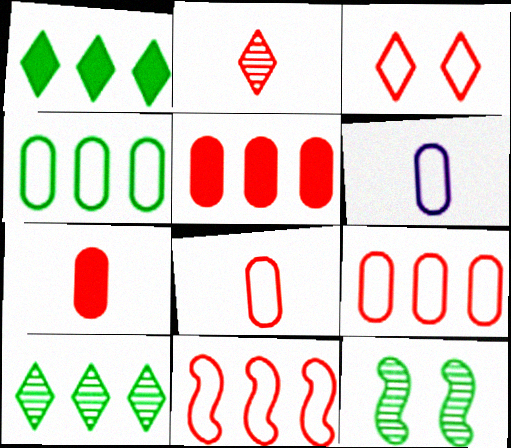[[3, 8, 11]]